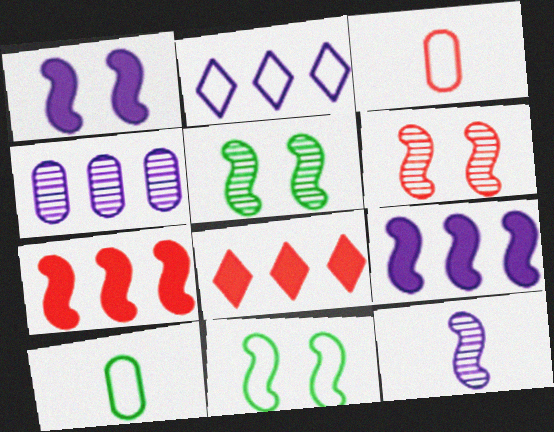[[1, 6, 11], 
[2, 3, 11], 
[2, 4, 9], 
[3, 6, 8], 
[7, 11, 12]]